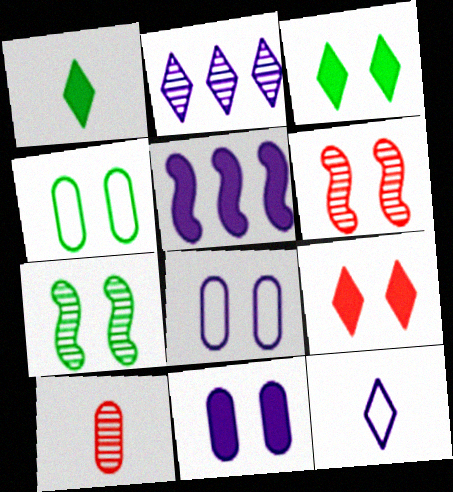[[2, 7, 10], 
[3, 4, 7], 
[3, 6, 8], 
[7, 8, 9]]